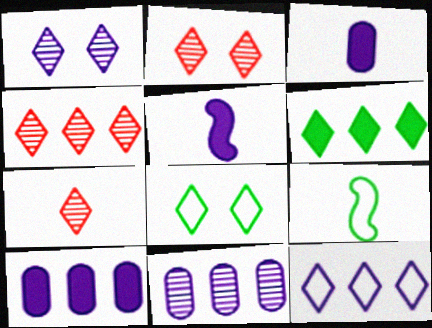[[2, 4, 7], 
[2, 9, 10], 
[3, 7, 9], 
[4, 6, 12]]